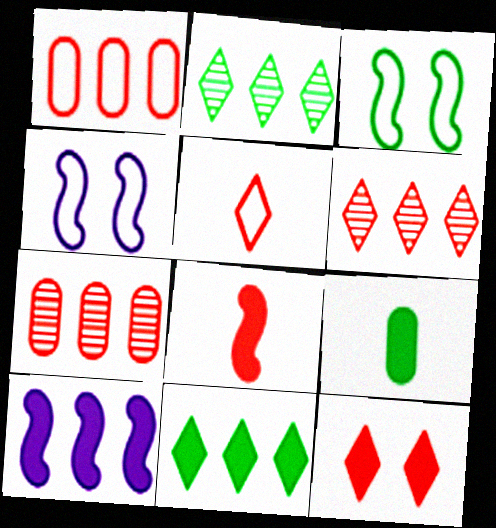[[1, 2, 10], 
[2, 3, 9], 
[4, 6, 9], 
[5, 6, 12], 
[9, 10, 12]]